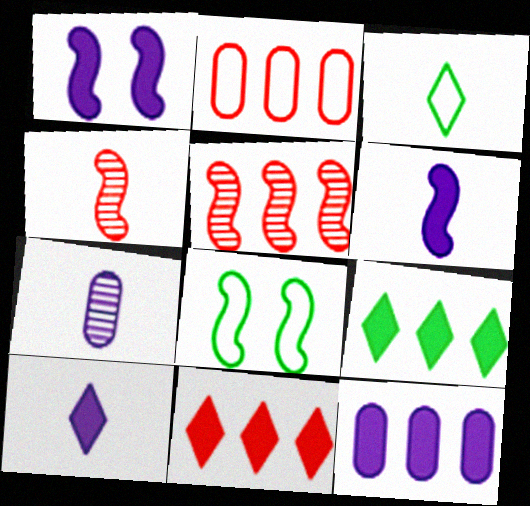[[1, 10, 12], 
[2, 5, 11], 
[5, 6, 8], 
[7, 8, 11]]